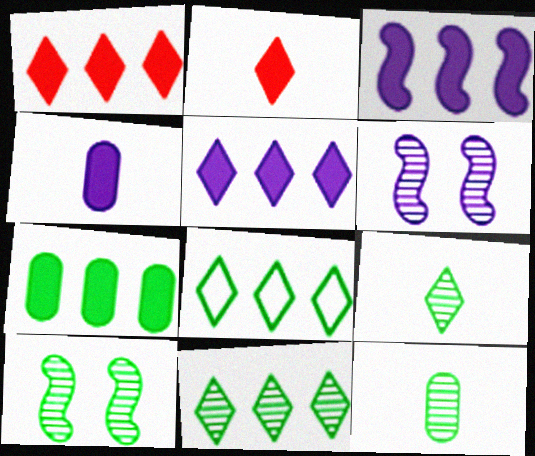[[1, 3, 7], 
[10, 11, 12]]